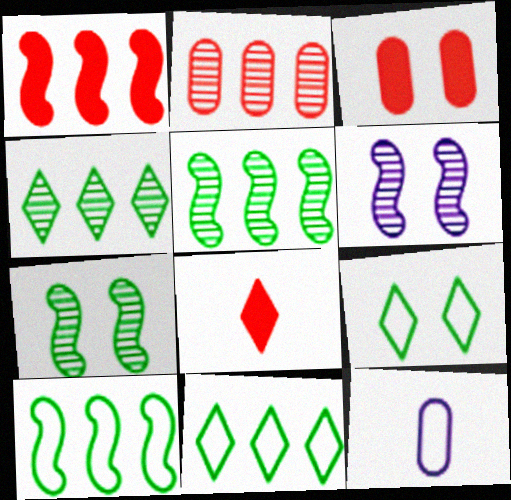[[1, 3, 8], 
[3, 6, 9]]